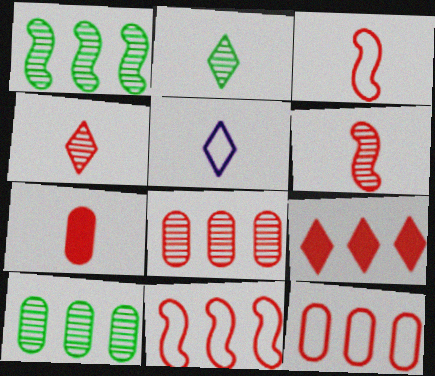[[3, 4, 7], 
[8, 9, 11]]